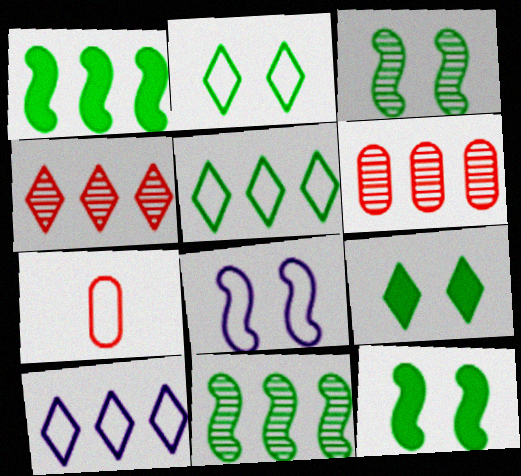[[1, 6, 10], 
[5, 7, 8]]